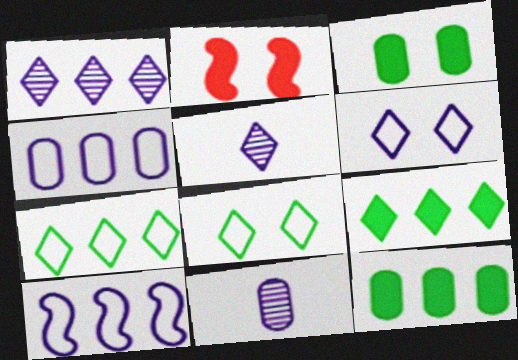[[2, 7, 11]]